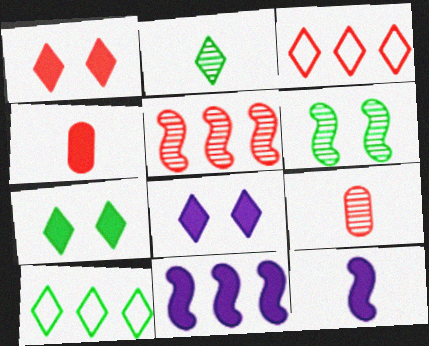[[1, 7, 8], 
[2, 3, 8], 
[2, 7, 10], 
[4, 7, 11]]